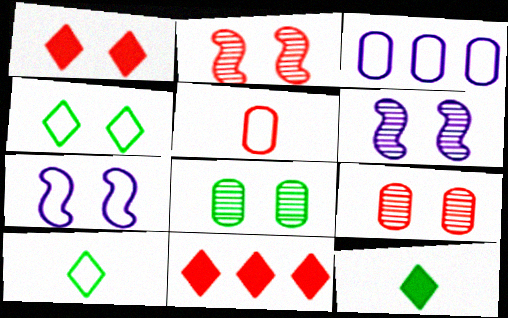[[1, 7, 8], 
[2, 3, 12], 
[2, 5, 11]]